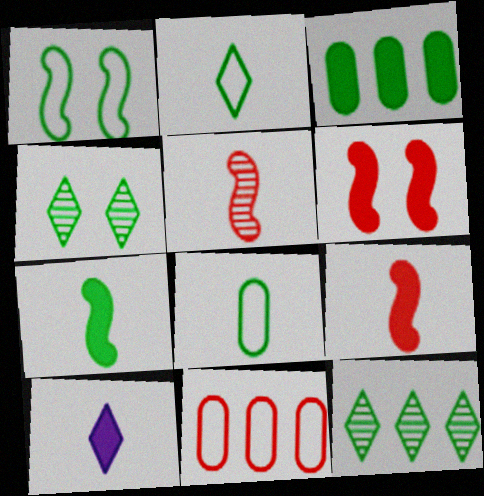[[3, 6, 10], 
[5, 8, 10]]